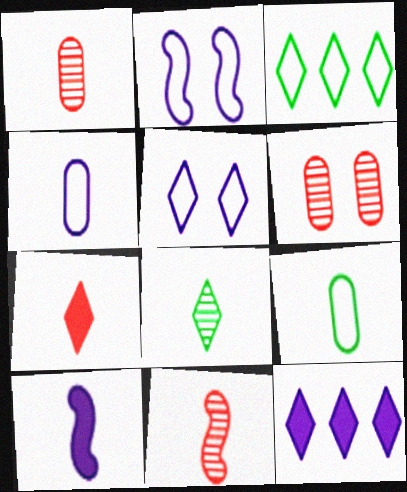[[3, 6, 10]]